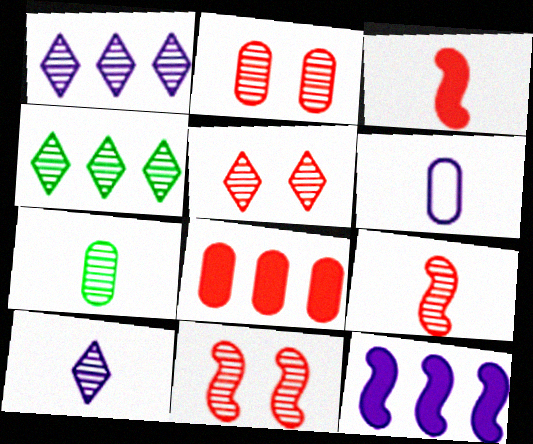[[1, 7, 11], 
[2, 5, 11], 
[4, 5, 10], 
[7, 9, 10]]